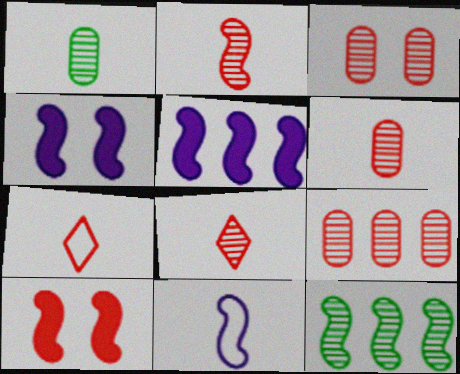[[2, 6, 8], 
[3, 6, 9], 
[7, 9, 10], 
[10, 11, 12]]